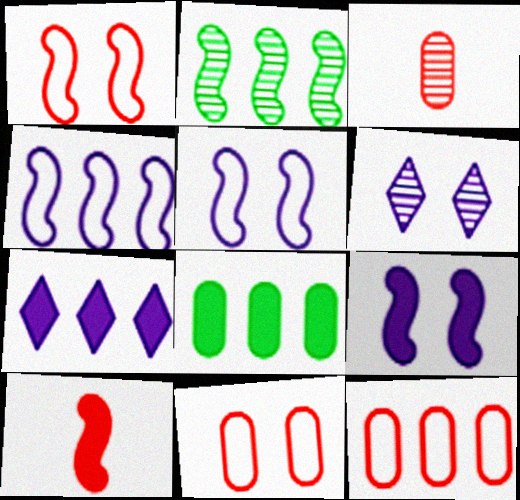[[2, 3, 6], 
[2, 5, 10], 
[2, 7, 12]]